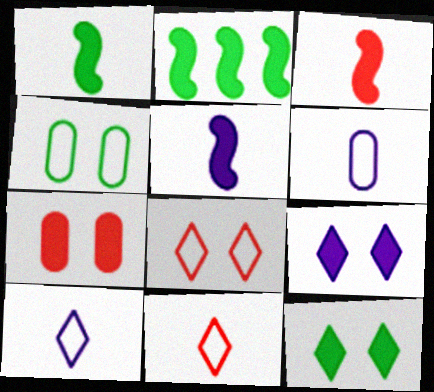[[1, 3, 5]]